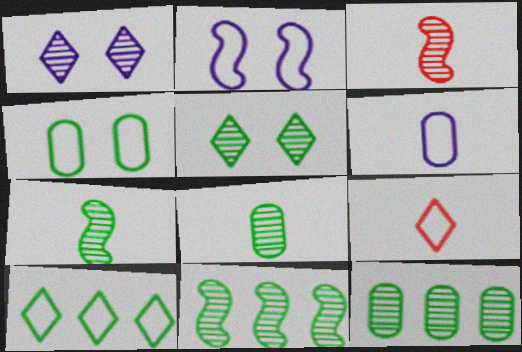[[1, 3, 12], 
[5, 7, 12], 
[5, 8, 11]]